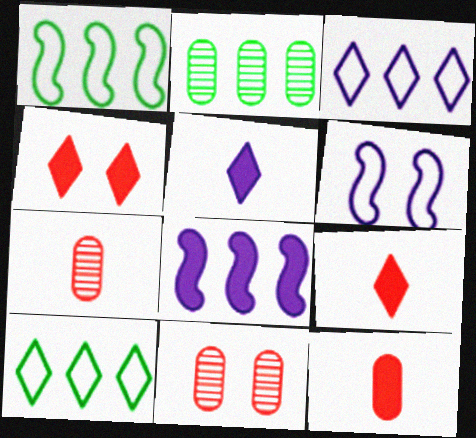[[1, 5, 11], 
[2, 6, 9]]